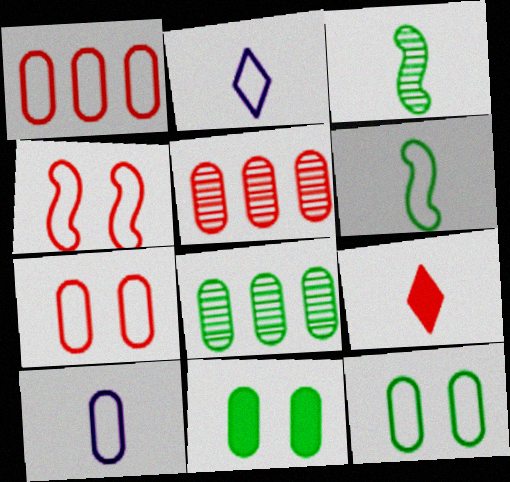[[1, 10, 12], 
[3, 9, 10], 
[4, 5, 9], 
[5, 10, 11]]